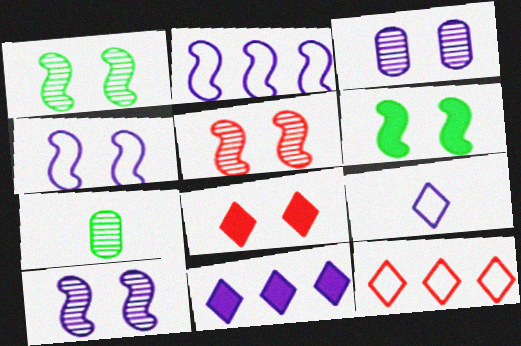[[1, 5, 10], 
[2, 7, 8], 
[4, 5, 6]]